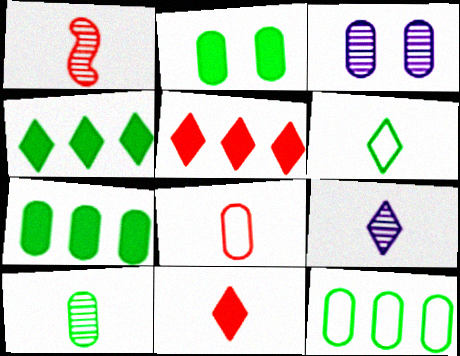[[1, 8, 11], 
[1, 9, 10], 
[2, 10, 12], 
[3, 7, 8], 
[6, 9, 11]]